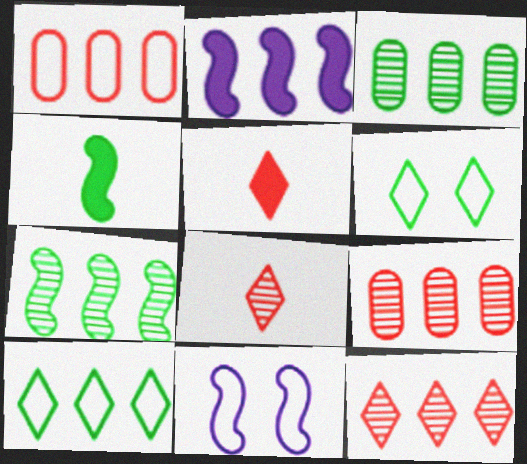[[2, 9, 10], 
[3, 4, 6], 
[3, 5, 11]]